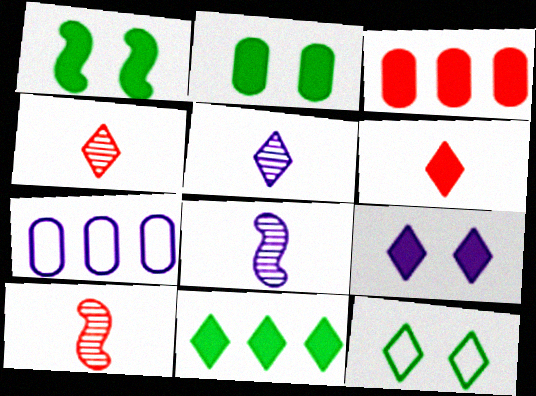[[1, 4, 7], 
[3, 8, 12], 
[6, 9, 11], 
[7, 8, 9]]